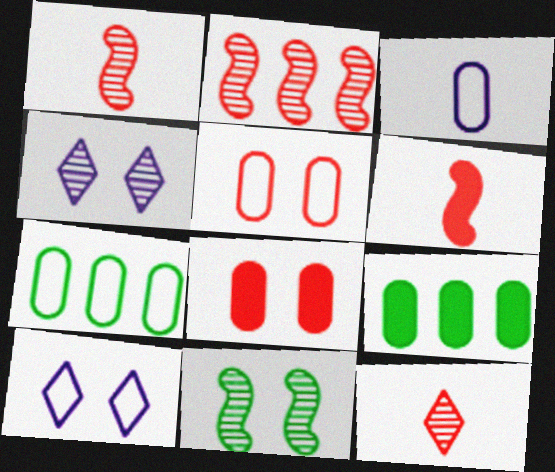[[1, 9, 10], 
[3, 5, 7], 
[4, 6, 7], 
[8, 10, 11]]